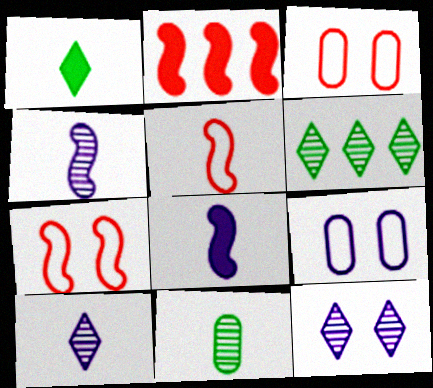[[3, 6, 8]]